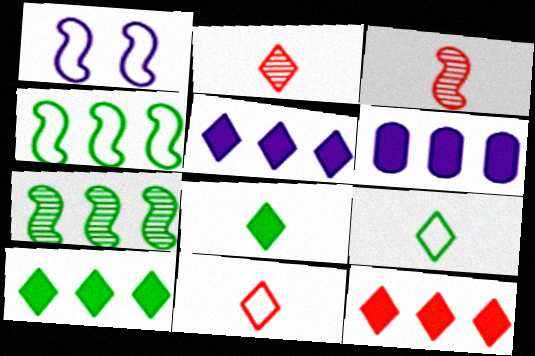[[5, 10, 12]]